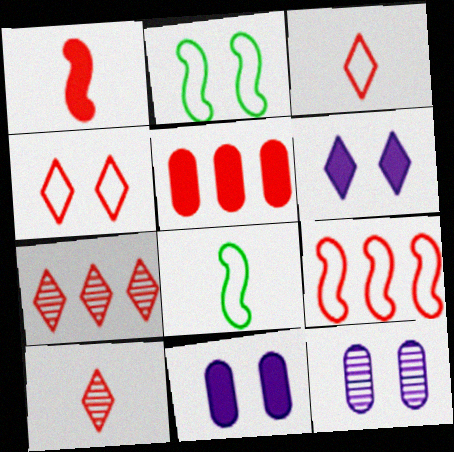[[5, 7, 9], 
[7, 8, 11]]